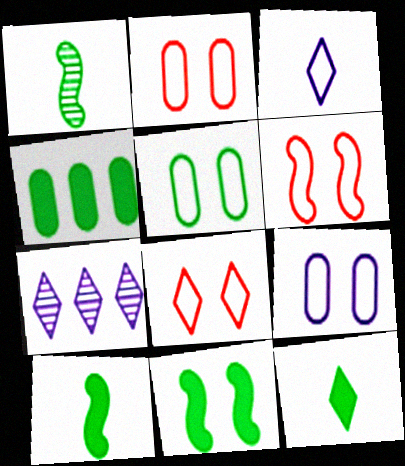[[2, 5, 9], 
[2, 6, 8], 
[2, 7, 10], 
[4, 11, 12], 
[7, 8, 12]]